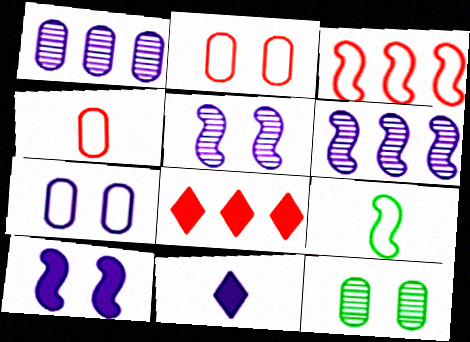[[3, 11, 12], 
[6, 7, 11]]